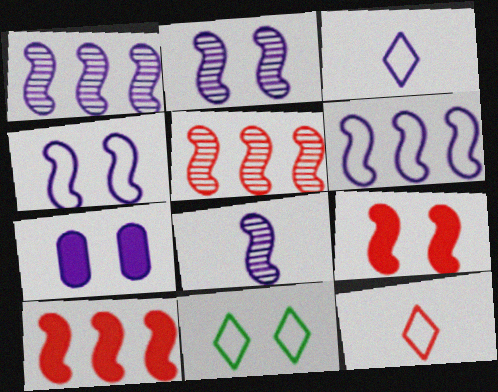[[1, 2, 8], 
[1, 3, 7]]